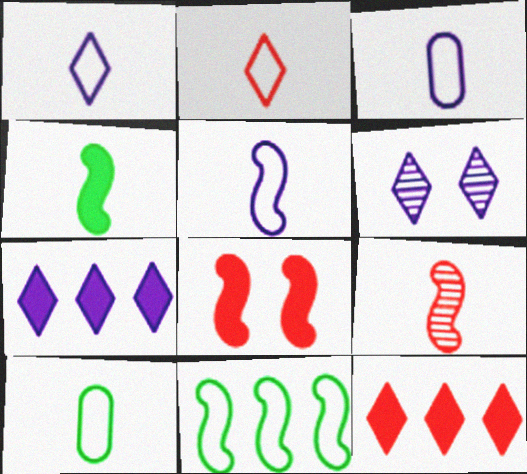[[1, 3, 5], 
[1, 6, 7], 
[2, 5, 10], 
[4, 5, 9]]